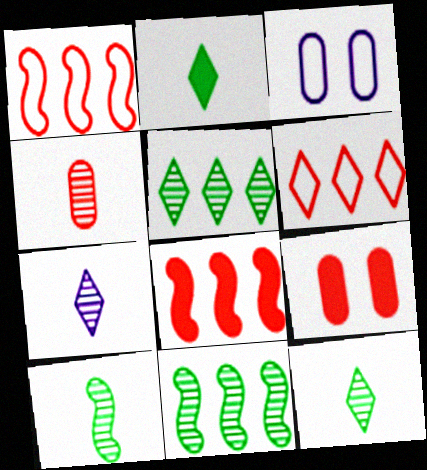[[3, 8, 12], 
[4, 7, 10]]